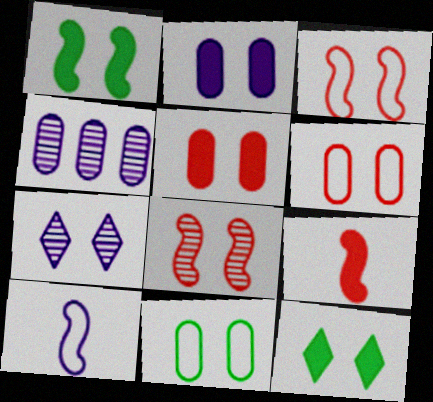[[1, 6, 7]]